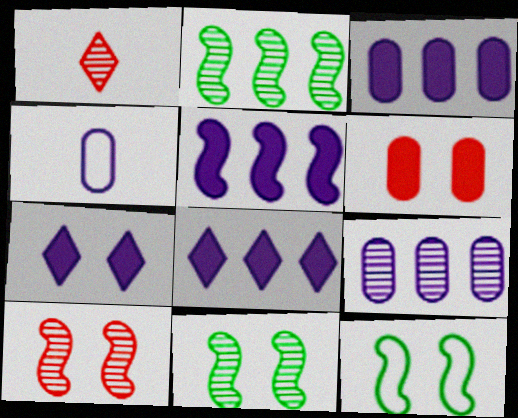[[1, 3, 12], 
[1, 9, 11], 
[3, 5, 8]]